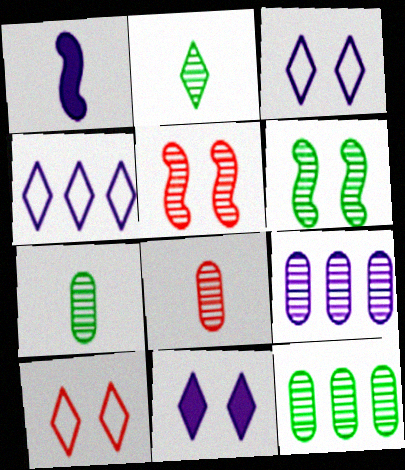[[1, 3, 9], 
[1, 10, 12], 
[2, 5, 9], 
[2, 6, 12]]